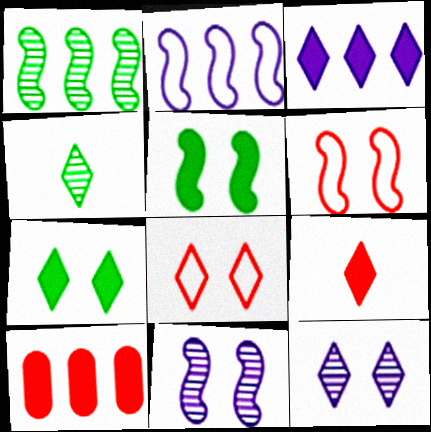[[3, 4, 8], 
[3, 7, 9], 
[5, 6, 11], 
[7, 8, 12]]